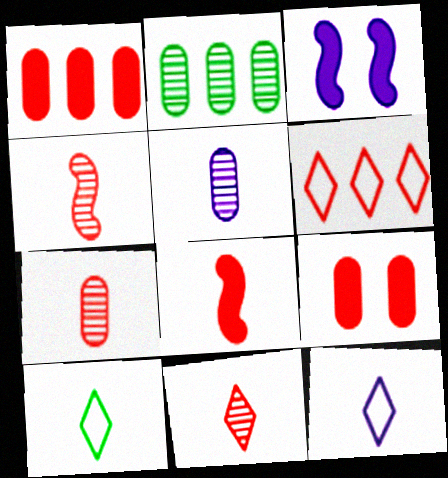[[4, 6, 9], 
[4, 7, 11], 
[5, 8, 10]]